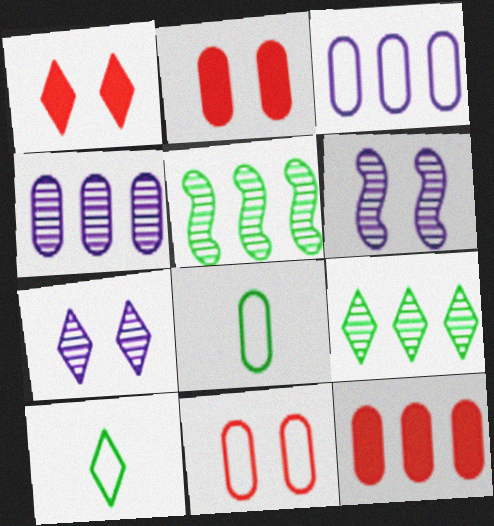[[2, 4, 8], 
[3, 8, 11], 
[6, 10, 12]]